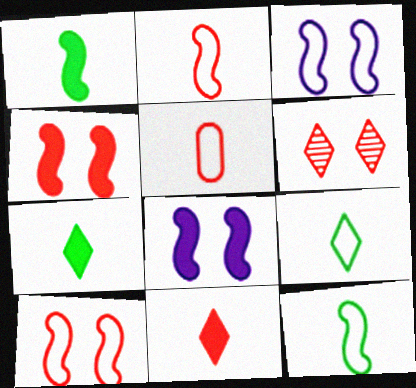[]